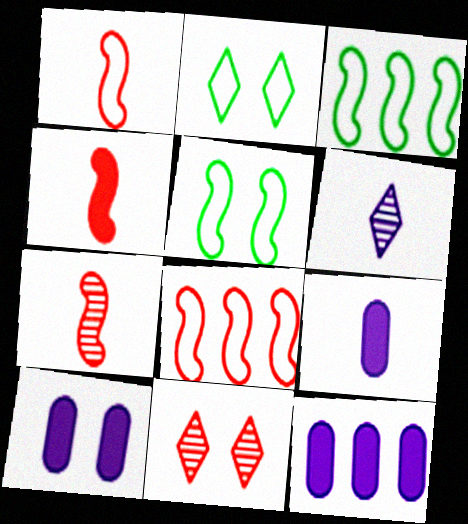[[1, 4, 7], 
[2, 7, 12], 
[3, 9, 11], 
[5, 10, 11], 
[9, 10, 12]]